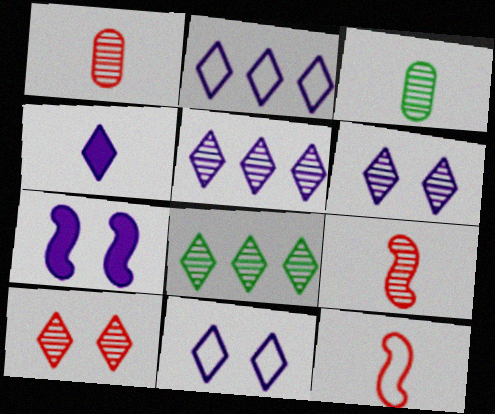[[2, 4, 6], 
[3, 4, 12], 
[4, 5, 11]]